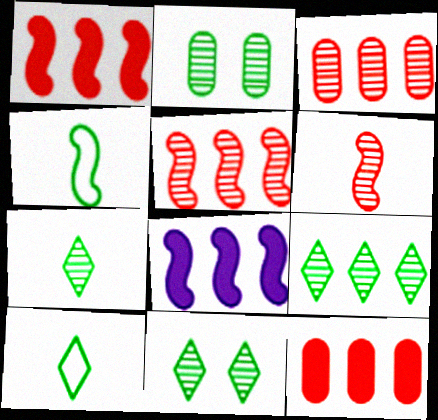[[7, 9, 11]]